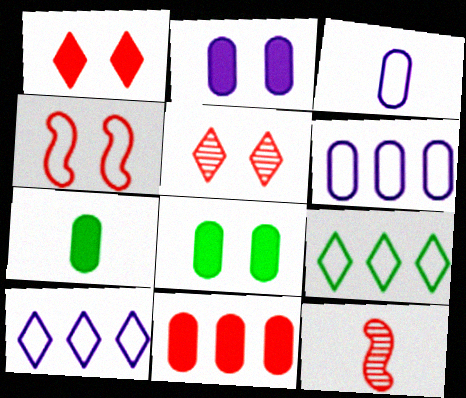[[2, 7, 11], 
[2, 9, 12], 
[3, 4, 9], 
[8, 10, 12]]